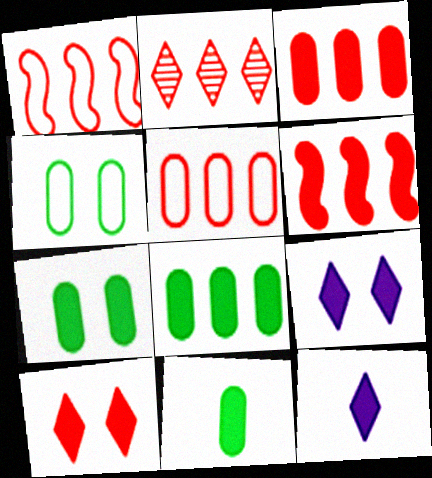[[1, 2, 3], 
[2, 5, 6], 
[6, 7, 12], 
[6, 9, 11], 
[7, 8, 11]]